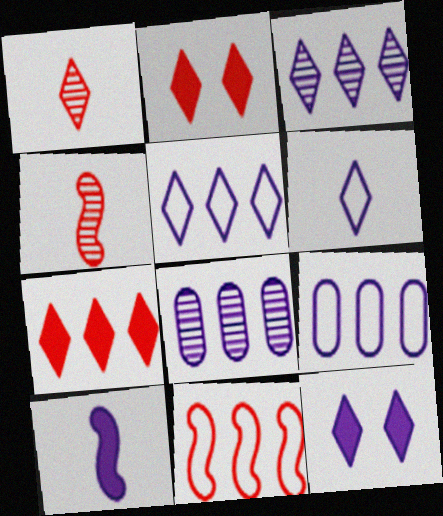[[3, 6, 12]]